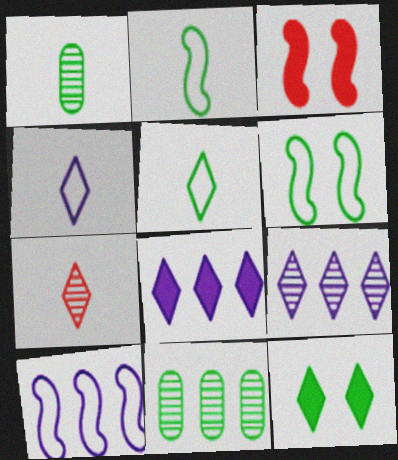[[2, 11, 12], 
[3, 4, 11]]